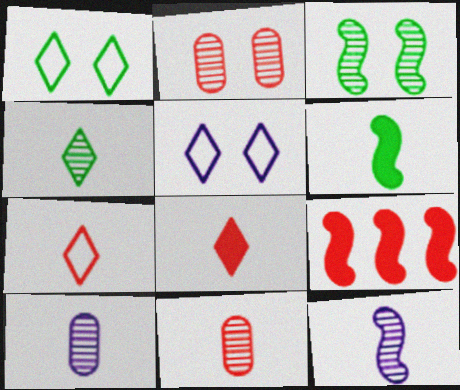[[1, 9, 10], 
[2, 7, 9], 
[4, 11, 12], 
[6, 7, 10]]